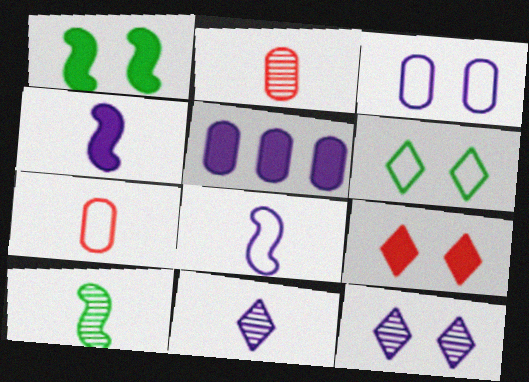[[2, 10, 11], 
[5, 8, 12], 
[6, 9, 12]]